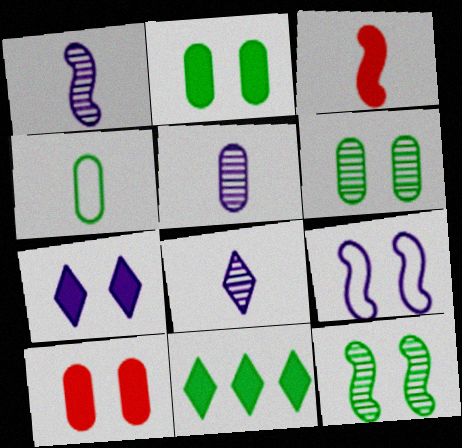[[1, 5, 8], 
[3, 4, 8], 
[4, 11, 12]]